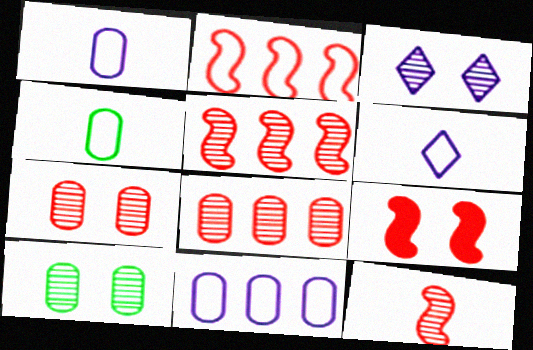[[2, 9, 12]]